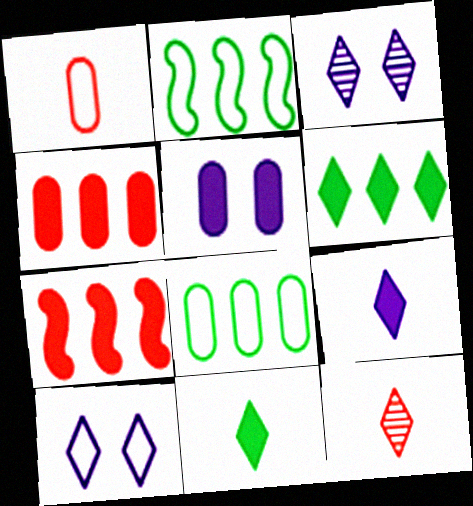[[1, 2, 10], 
[2, 5, 12], 
[5, 7, 11], 
[6, 10, 12]]